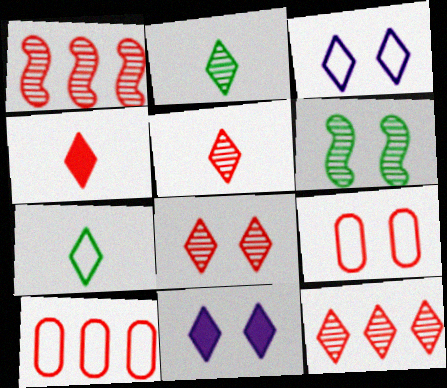[[1, 4, 9], 
[5, 8, 12], 
[6, 9, 11], 
[7, 11, 12]]